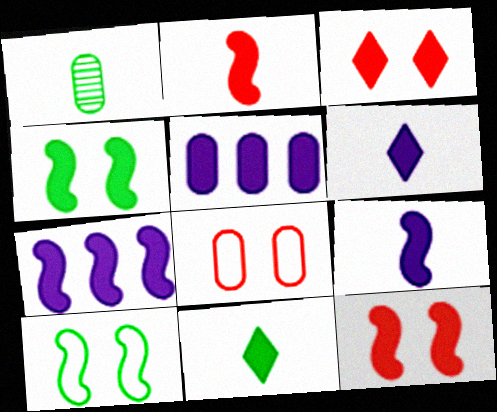[[1, 5, 8], 
[2, 4, 7], 
[5, 11, 12]]